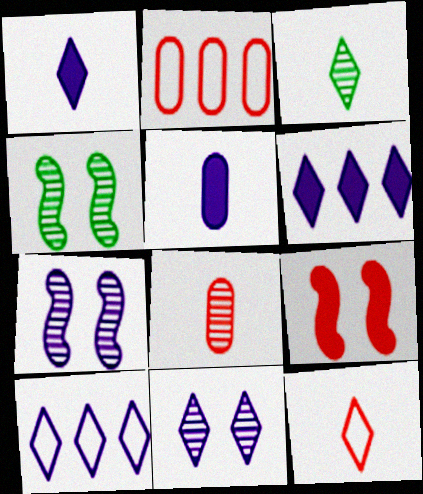[[1, 2, 4], 
[1, 3, 12], 
[1, 10, 11], 
[5, 7, 10]]